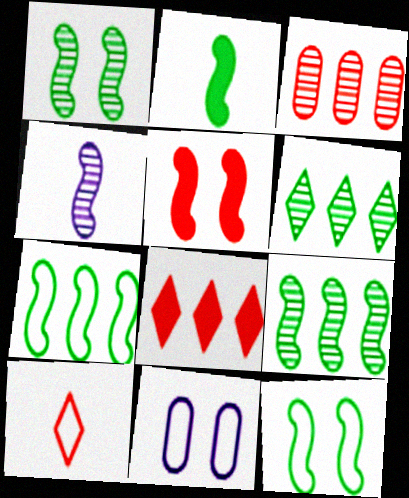[[1, 2, 7], 
[2, 9, 12], 
[3, 5, 10], 
[4, 5, 7], 
[7, 10, 11]]